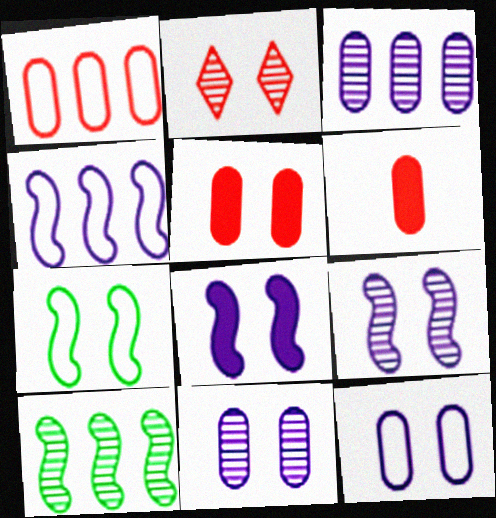[]